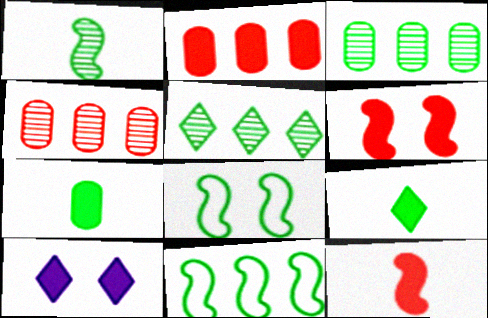[[3, 8, 9], 
[5, 7, 8]]